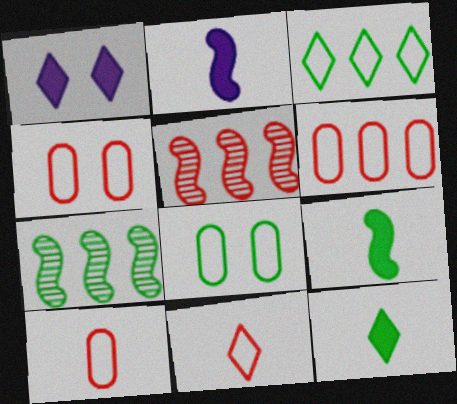[[1, 7, 10], 
[4, 6, 10], 
[7, 8, 12]]